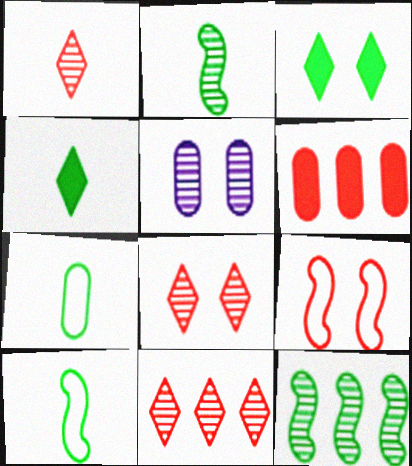[[1, 5, 12], 
[1, 6, 9], 
[1, 8, 11], 
[2, 4, 7], 
[2, 5, 11], 
[3, 5, 9], 
[3, 7, 12], 
[5, 6, 7]]